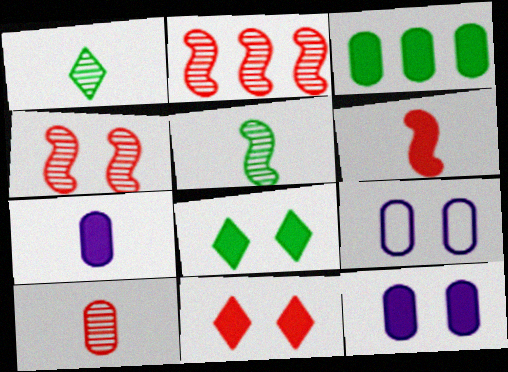[[3, 9, 10], 
[4, 8, 9]]